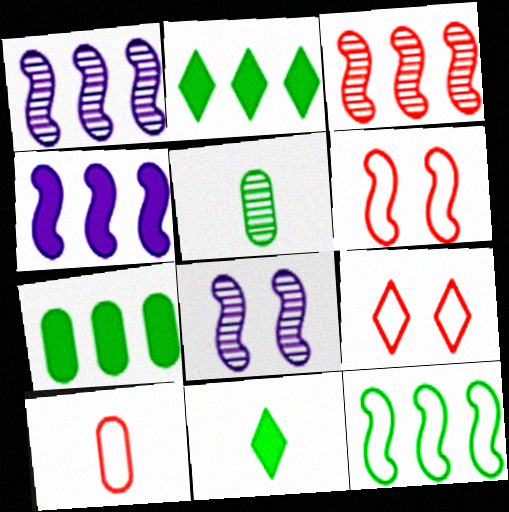[[2, 8, 10], 
[3, 4, 12], 
[4, 5, 9]]